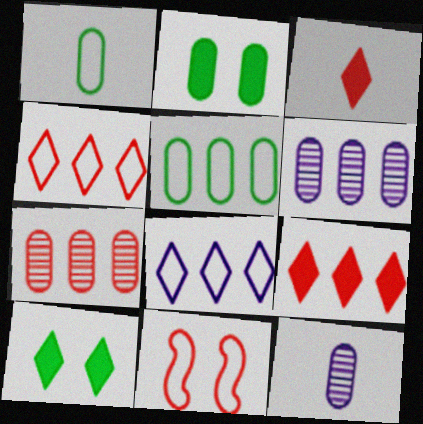[[1, 8, 11], 
[3, 7, 11]]